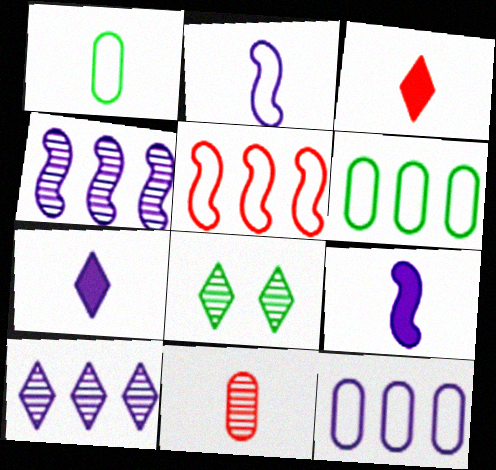[[4, 8, 11]]